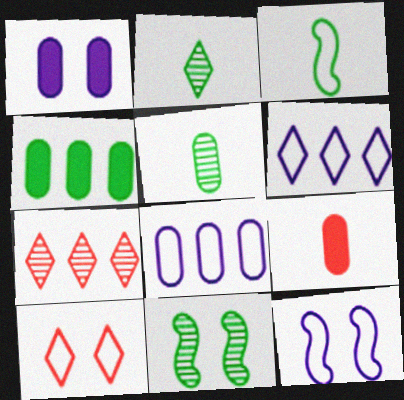[[1, 3, 7], 
[1, 4, 9], 
[1, 10, 11], 
[3, 8, 10], 
[6, 9, 11]]